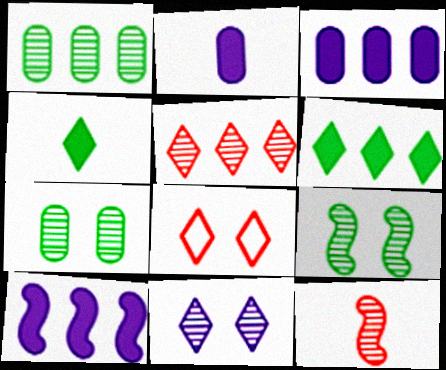[[1, 11, 12]]